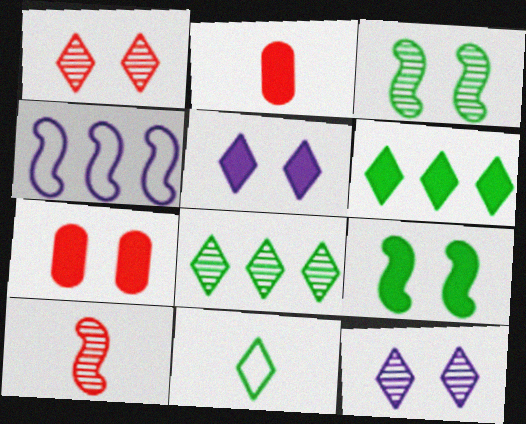[[4, 9, 10], 
[5, 7, 9]]